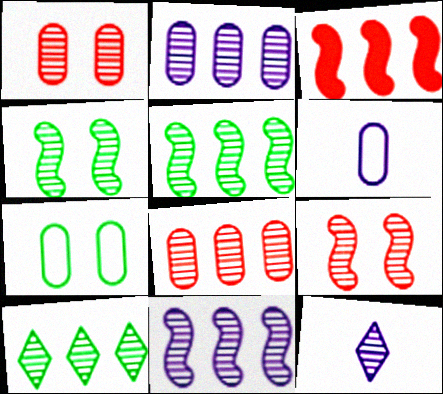[[1, 5, 12], 
[3, 7, 12], 
[4, 8, 12], 
[8, 10, 11]]